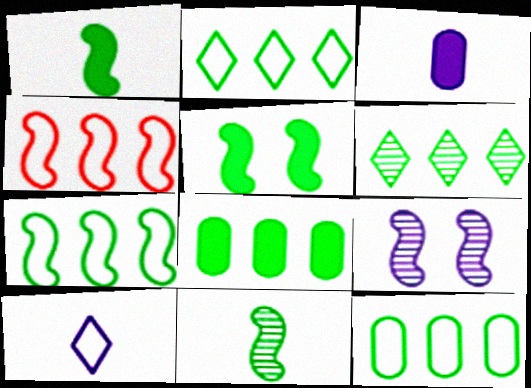[[1, 4, 9], 
[2, 7, 12], 
[5, 7, 11], 
[6, 7, 8]]